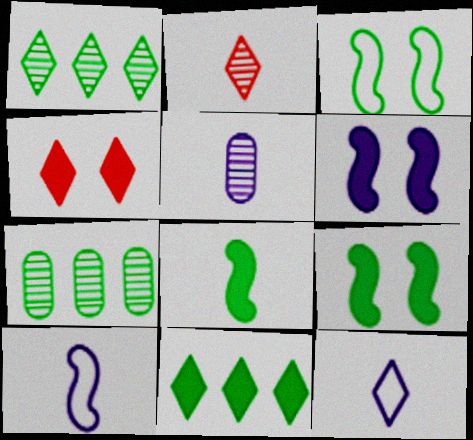[[1, 4, 12], 
[4, 7, 10]]